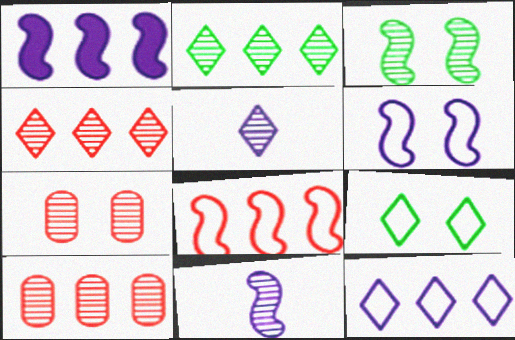[[1, 6, 11], 
[2, 7, 11], 
[3, 5, 10]]